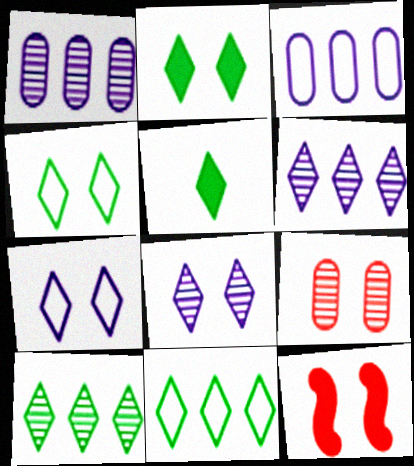[[4, 5, 10]]